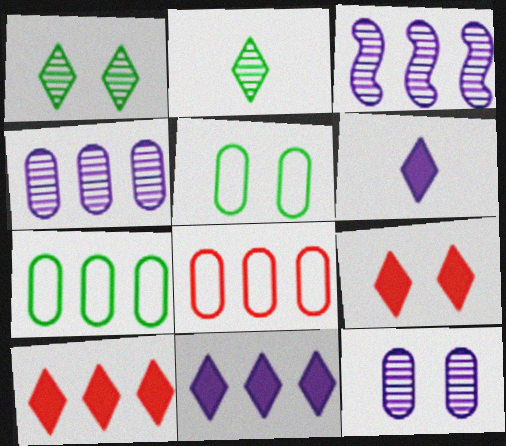[[3, 7, 10]]